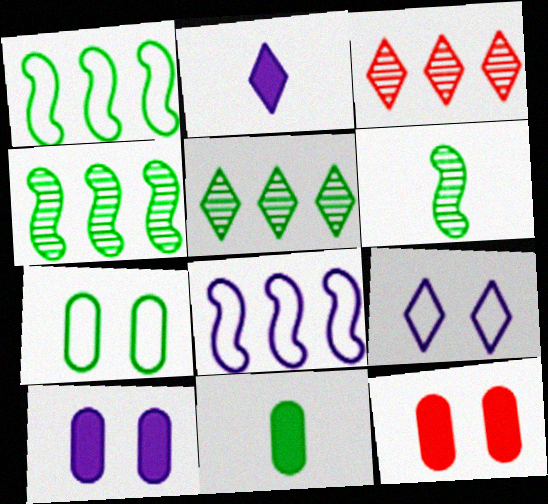[]